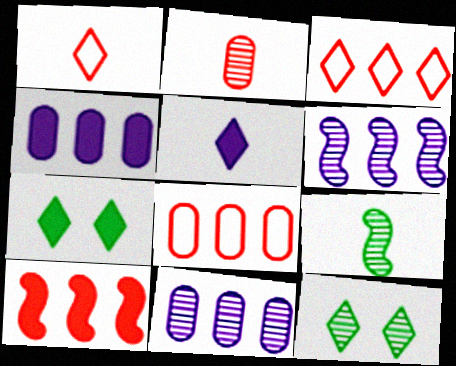[[2, 6, 12], 
[3, 5, 12]]